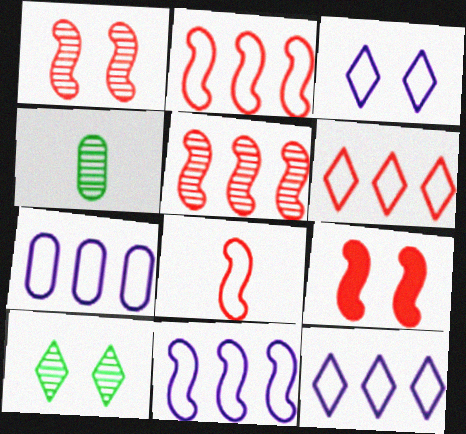[[4, 9, 12], 
[5, 8, 9], 
[7, 11, 12]]